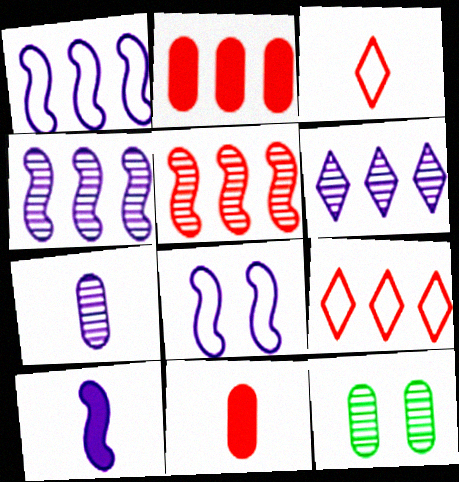[[2, 5, 9], 
[4, 8, 10], 
[9, 10, 12]]